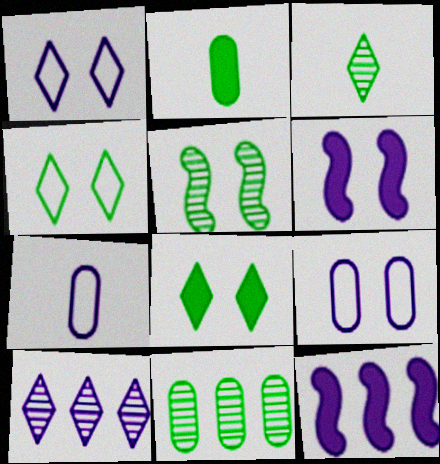[[3, 5, 11], 
[6, 7, 10]]